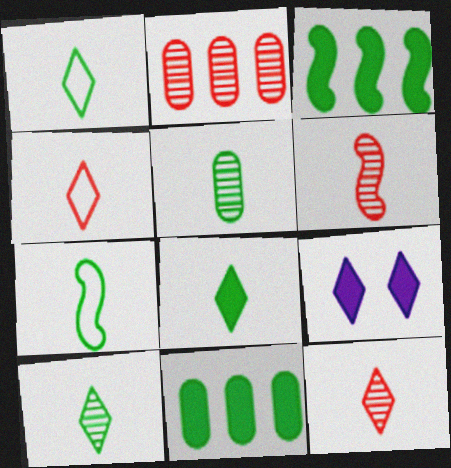[[1, 8, 10], 
[2, 7, 9], 
[5, 7, 8]]